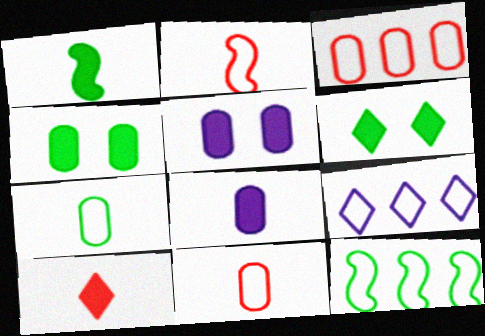[[1, 8, 10], 
[3, 9, 12]]